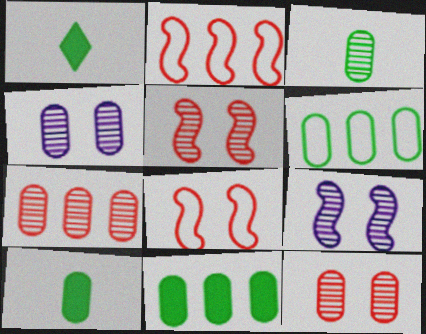[[1, 2, 4], 
[3, 4, 7]]